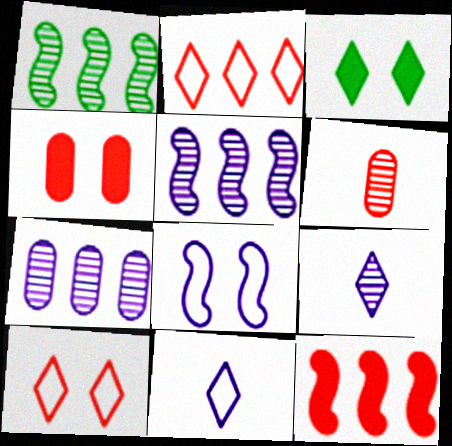[[1, 4, 11], 
[2, 3, 9], 
[6, 10, 12]]